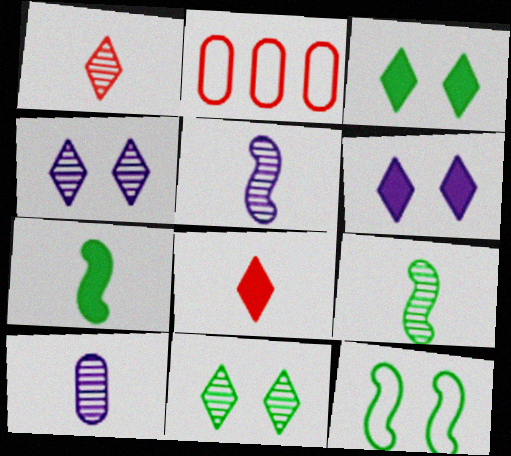[[1, 9, 10], 
[2, 3, 5], 
[2, 4, 7], 
[2, 6, 9]]